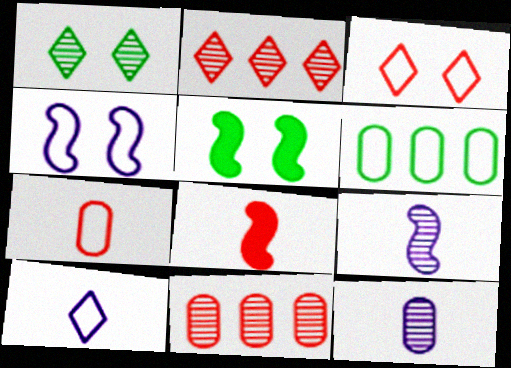[[1, 9, 11], 
[3, 8, 11], 
[5, 10, 11]]